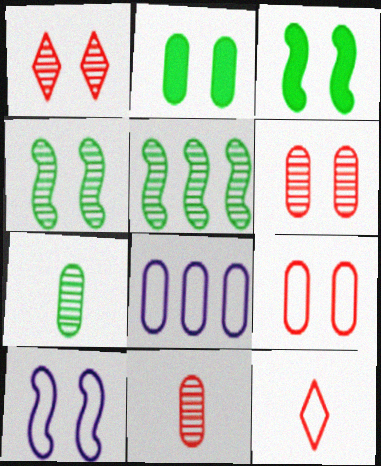[[1, 2, 10], 
[2, 8, 11]]